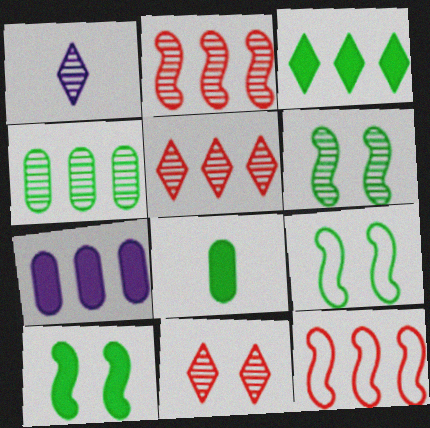[[3, 8, 10], 
[6, 9, 10]]